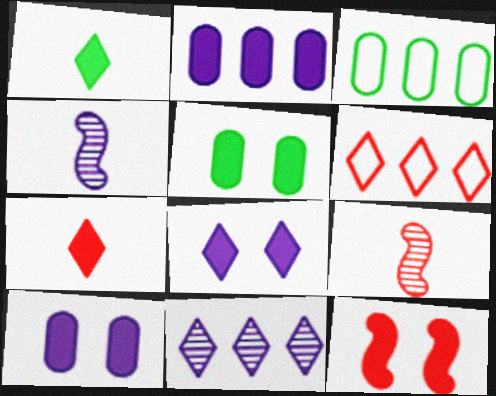[[1, 2, 12], 
[3, 8, 9], 
[4, 5, 6], 
[5, 8, 12]]